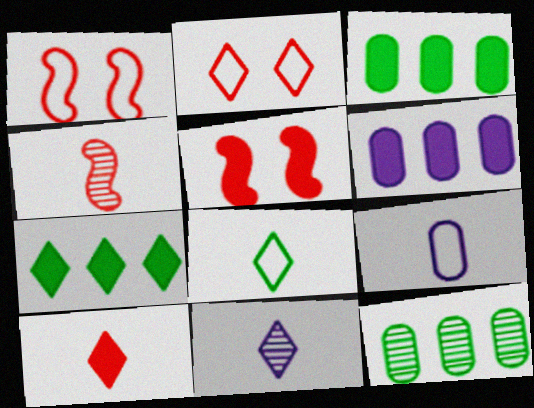[[1, 3, 11], 
[2, 7, 11], 
[8, 10, 11]]